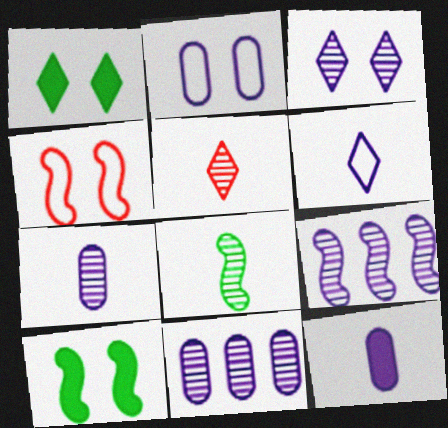[[2, 11, 12], 
[3, 7, 9], 
[5, 7, 8]]